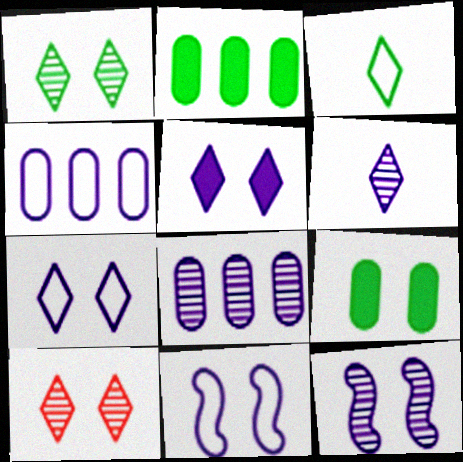[[6, 8, 12], 
[9, 10, 11]]